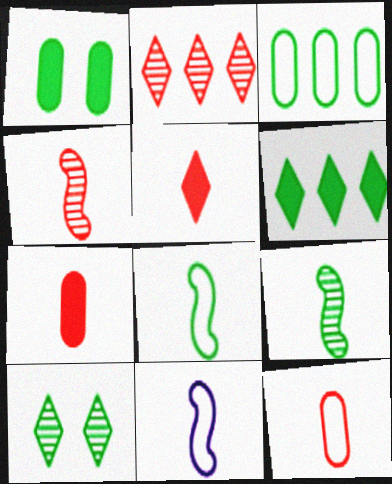[[1, 2, 11], 
[4, 5, 12]]